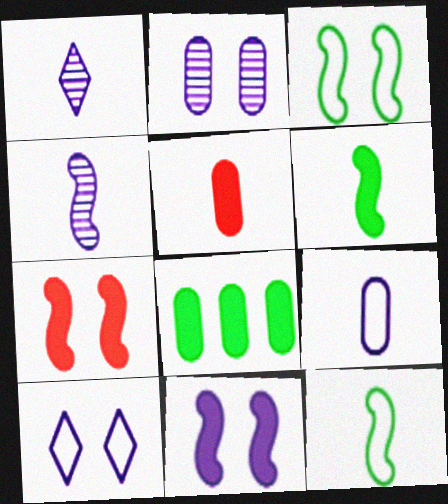[[1, 5, 12], 
[2, 10, 11]]